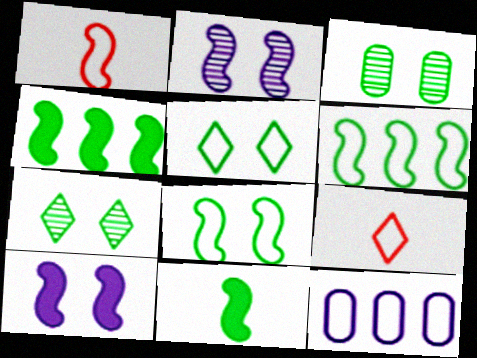[[1, 2, 4], 
[1, 5, 12], 
[8, 9, 12]]